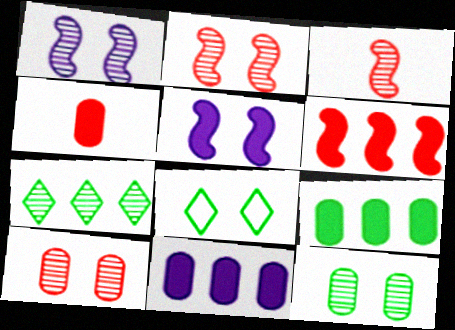[[3, 8, 11], 
[5, 8, 10]]